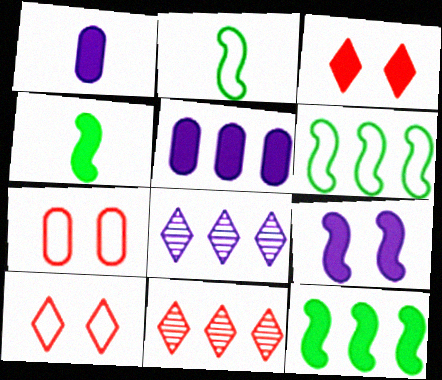[[1, 3, 12], 
[3, 4, 5], 
[4, 7, 8], 
[5, 6, 11]]